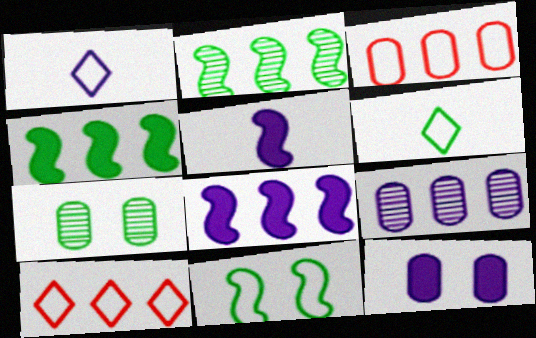[[1, 3, 11], 
[4, 6, 7], 
[4, 9, 10], 
[5, 7, 10]]